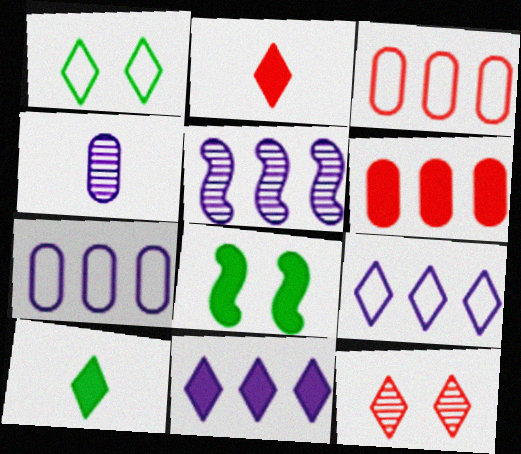[[5, 7, 11], 
[9, 10, 12]]